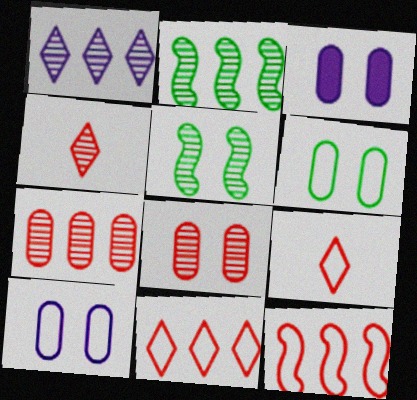[[1, 2, 7], 
[2, 3, 9], 
[3, 6, 8]]